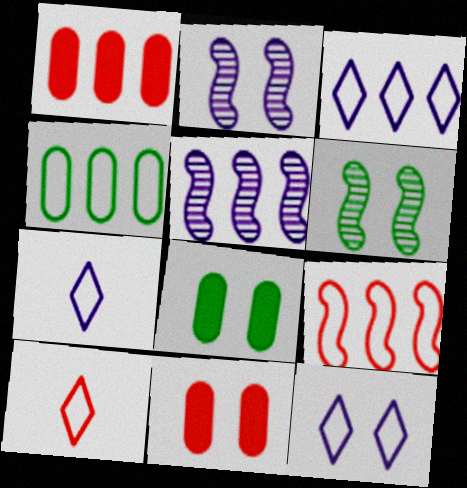[[1, 6, 7], 
[3, 4, 9], 
[3, 7, 12], 
[5, 8, 10], 
[6, 11, 12]]